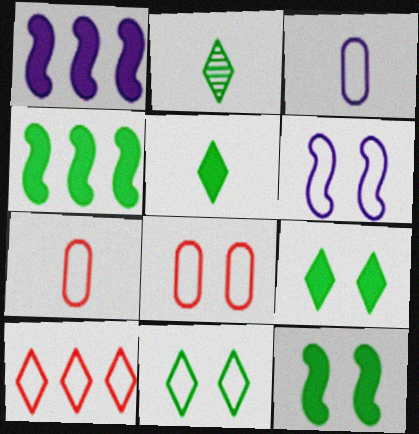[[1, 2, 8], 
[6, 8, 11]]